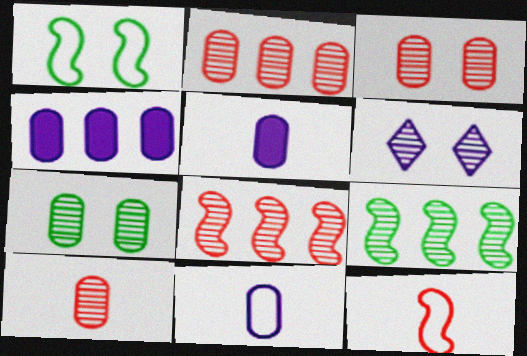[[2, 3, 10], 
[6, 9, 10]]